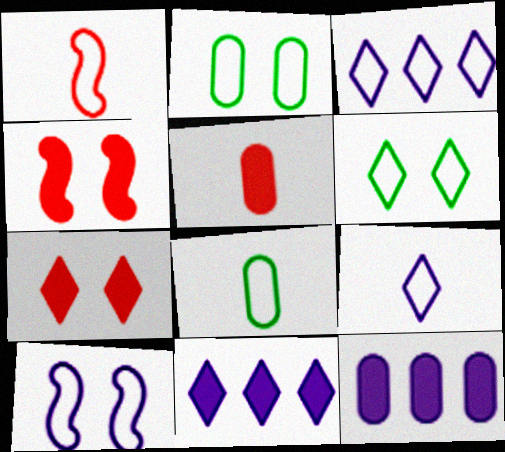[[1, 2, 3], 
[1, 8, 9]]